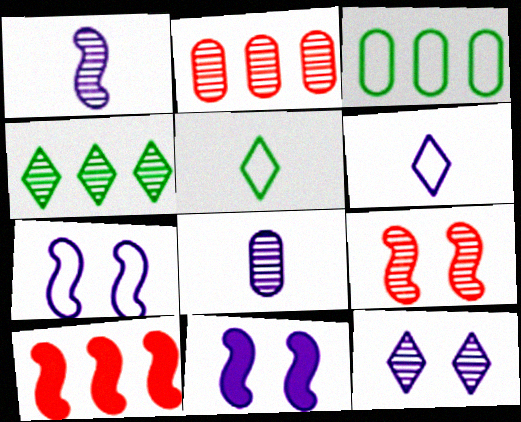[[2, 5, 11], 
[4, 8, 9]]